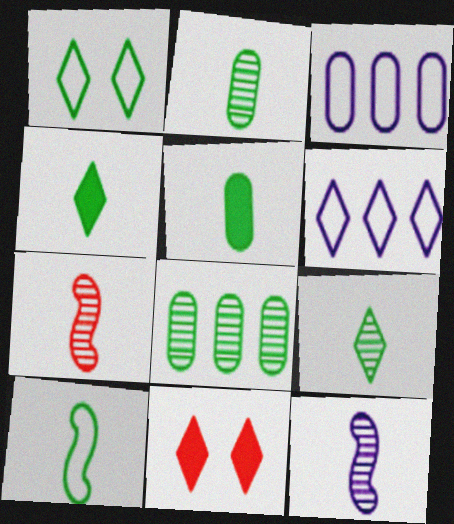[[2, 4, 10], 
[5, 9, 10], 
[6, 9, 11]]